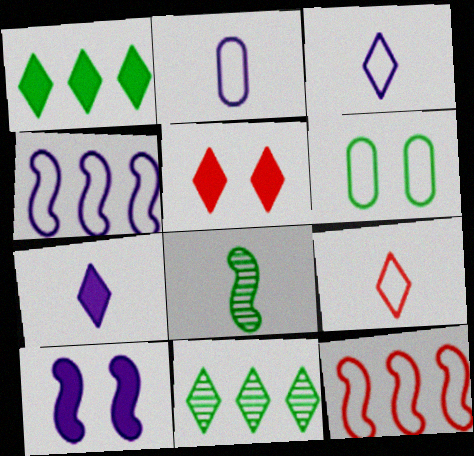[[1, 5, 7], 
[1, 6, 8], 
[3, 5, 11], 
[3, 6, 12], 
[4, 6, 9], 
[8, 10, 12]]